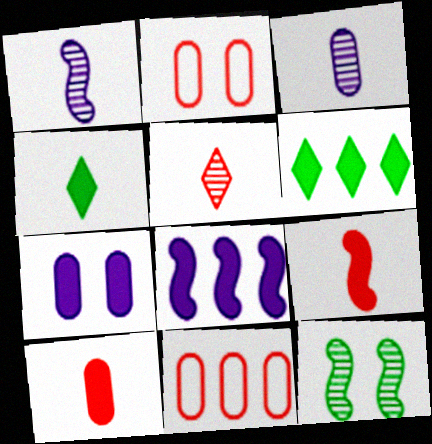[[1, 2, 6], 
[6, 7, 9]]